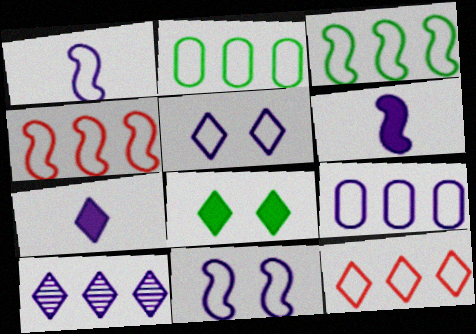[[1, 5, 9], 
[3, 9, 12], 
[5, 7, 10]]